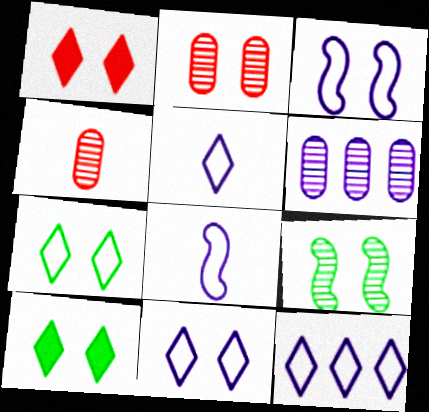[[2, 3, 10], 
[5, 11, 12]]